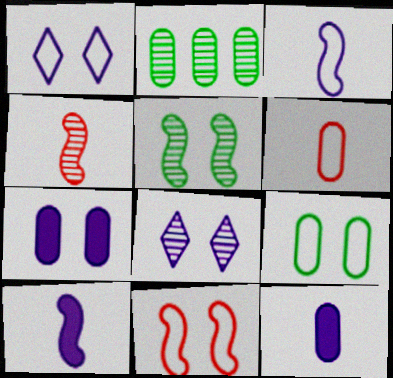[[1, 9, 11], 
[2, 4, 8], 
[2, 6, 7]]